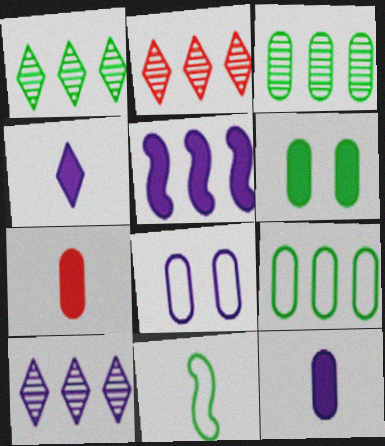[[1, 2, 10], 
[1, 6, 11], 
[2, 5, 9], 
[3, 7, 8]]